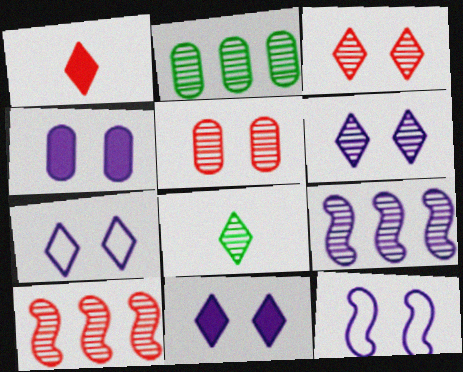[[1, 2, 12], 
[4, 6, 12], 
[5, 8, 9], 
[6, 7, 11]]